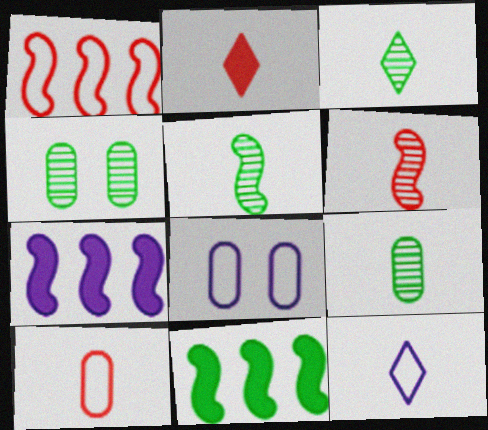[[2, 3, 12], 
[2, 6, 10], 
[3, 5, 9]]